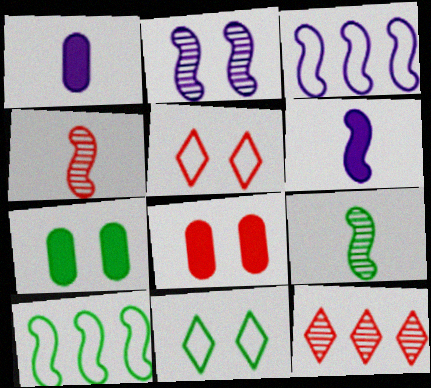[[2, 3, 6], 
[2, 5, 7], 
[2, 8, 11]]